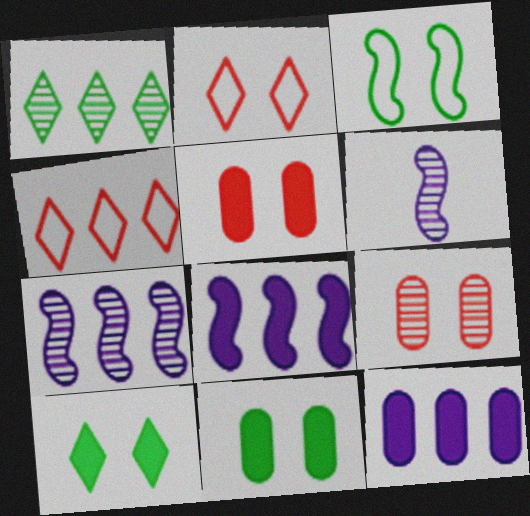[[1, 6, 9], 
[4, 6, 11]]